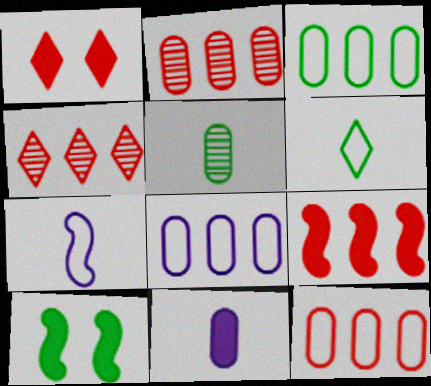[[3, 8, 12], 
[4, 9, 12]]